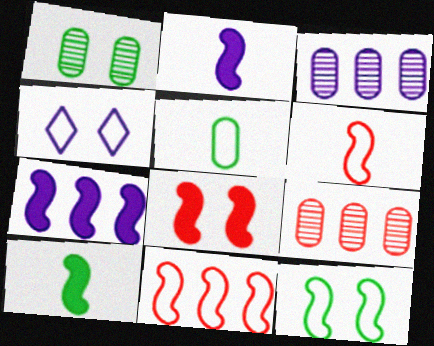[[1, 4, 8], 
[2, 3, 4], 
[4, 5, 11], 
[4, 9, 10], 
[7, 8, 10]]